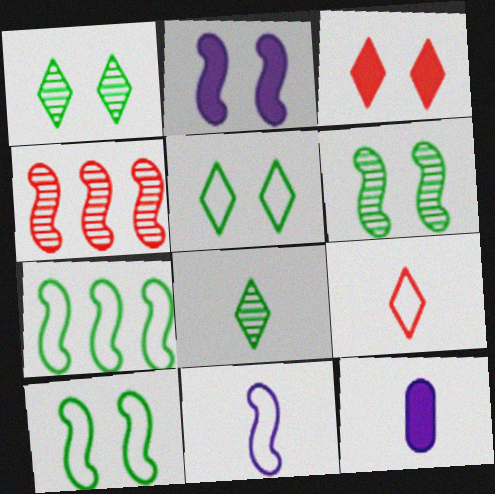[[4, 5, 12]]